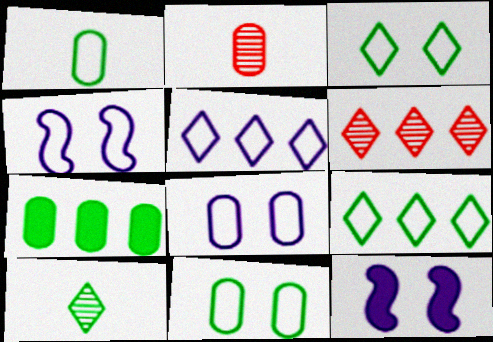[[1, 6, 12], 
[2, 7, 8], 
[2, 9, 12]]